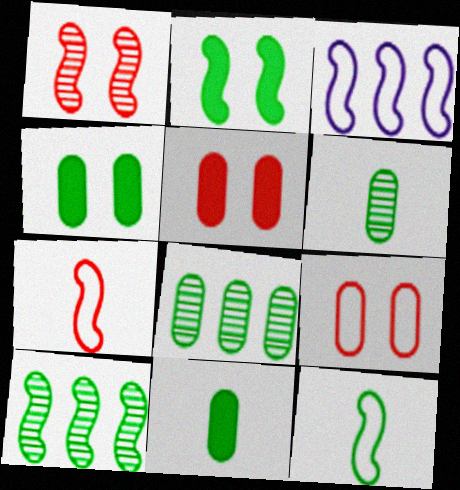[[2, 10, 12]]